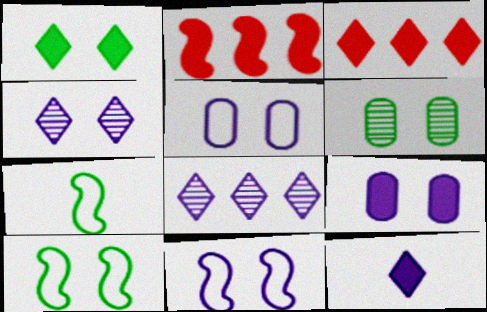[[1, 3, 12], 
[1, 6, 10], 
[4, 9, 11]]